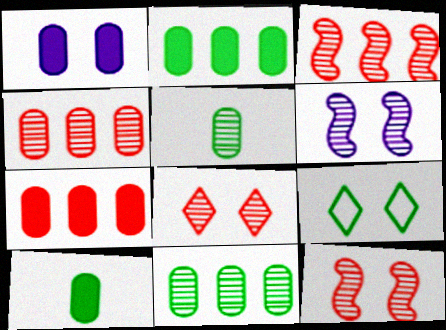[[1, 7, 10], 
[1, 9, 12]]